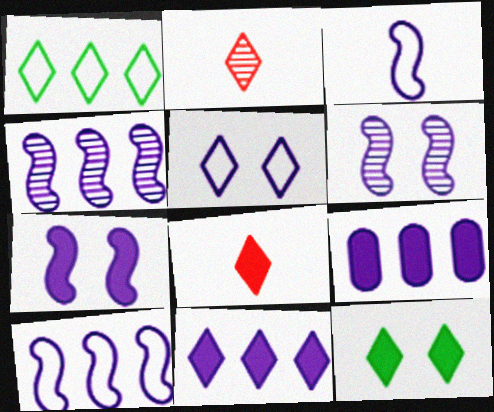[[3, 4, 7], 
[8, 11, 12]]